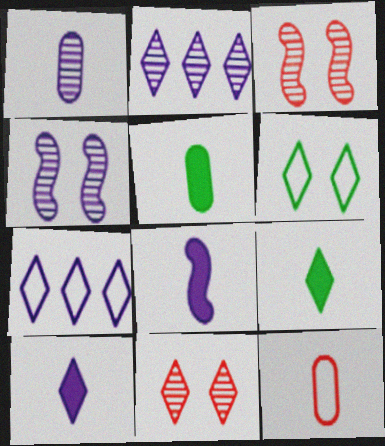[[1, 2, 4], 
[1, 5, 12], 
[3, 5, 7], 
[7, 9, 11]]